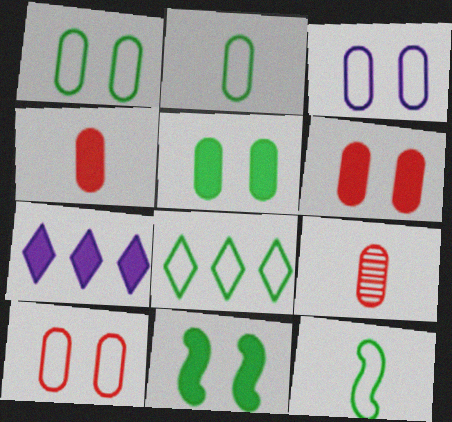[[1, 3, 10], 
[1, 8, 12], 
[4, 7, 11]]